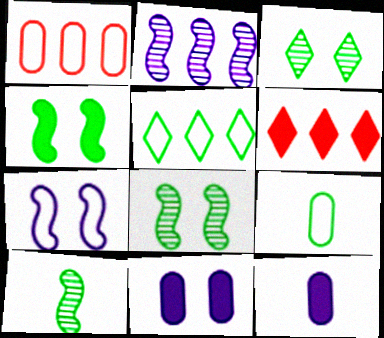[[4, 6, 12]]